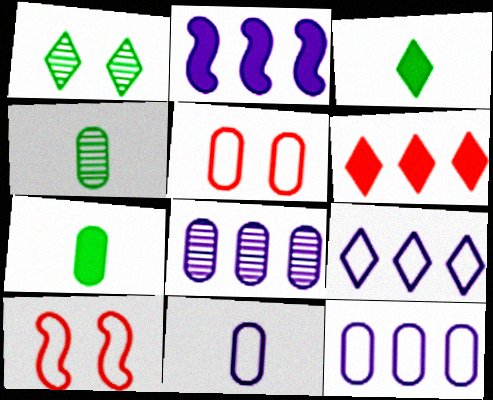[[2, 8, 9], 
[3, 8, 10], 
[5, 7, 8]]